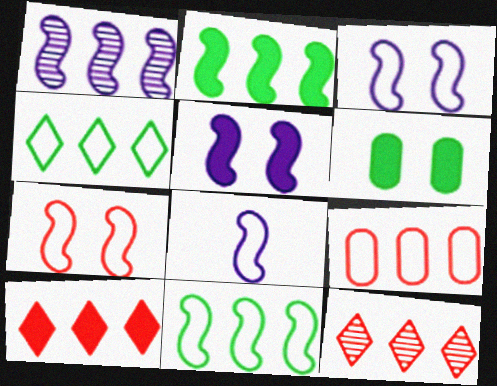[[1, 5, 8], 
[6, 8, 12], 
[7, 8, 11]]